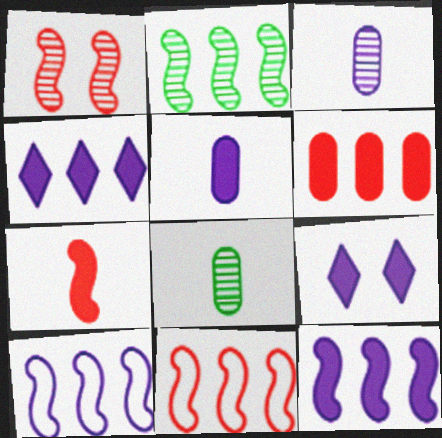[[1, 7, 11], 
[2, 11, 12], 
[3, 9, 10], 
[5, 9, 12], 
[8, 9, 11]]